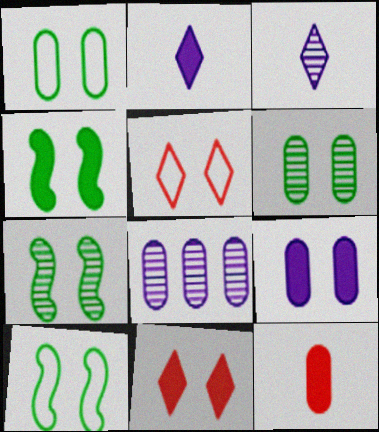[[1, 8, 12], 
[4, 7, 10], 
[4, 9, 11], 
[5, 7, 9]]